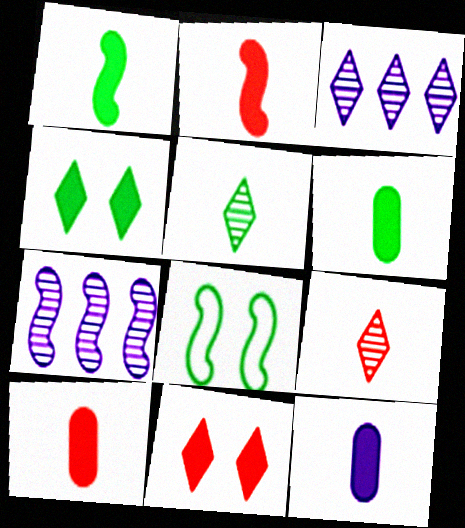[[2, 7, 8], 
[3, 8, 10], 
[6, 10, 12]]